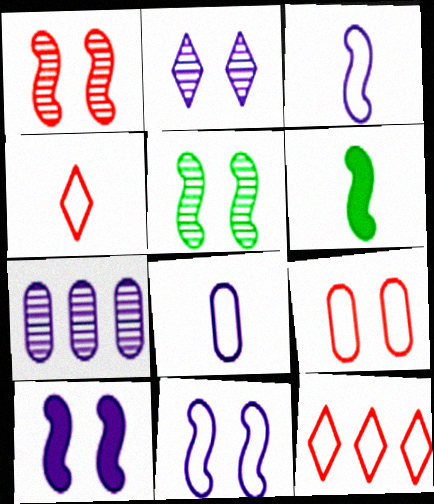[]